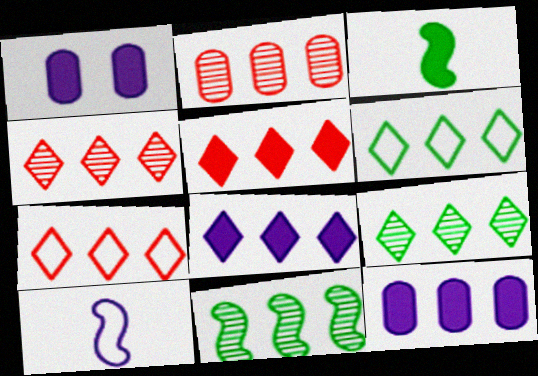[[1, 3, 5], 
[4, 5, 7], 
[4, 6, 8], 
[7, 8, 9], 
[7, 11, 12]]